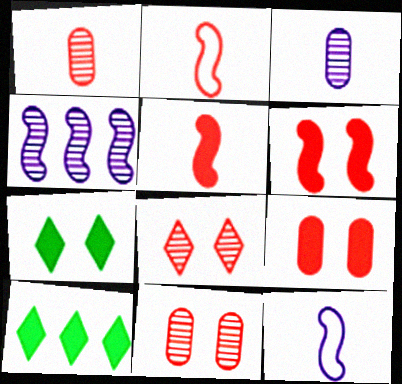[[10, 11, 12]]